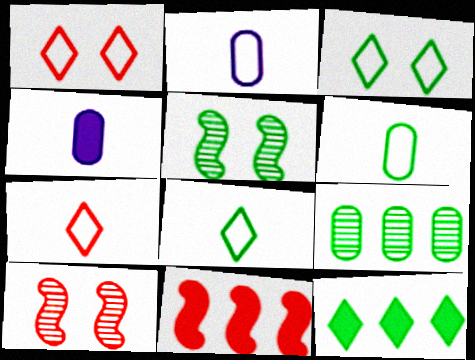[[2, 10, 12], 
[5, 6, 12]]